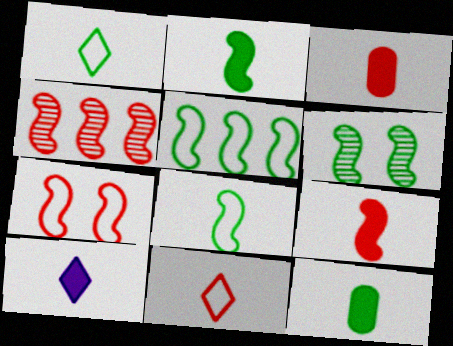[[2, 3, 10], 
[2, 5, 6], 
[4, 7, 9], 
[9, 10, 12]]